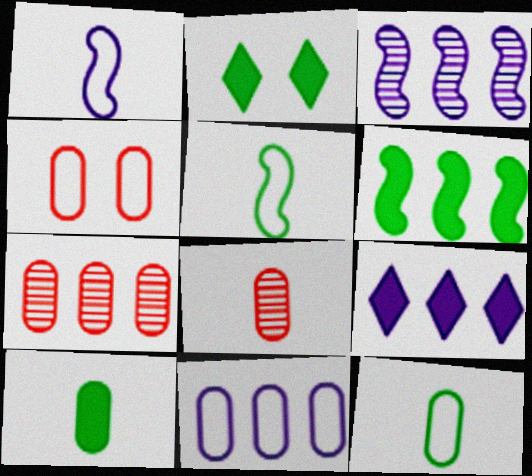[[1, 2, 7], 
[2, 6, 10], 
[3, 9, 11], 
[4, 11, 12]]